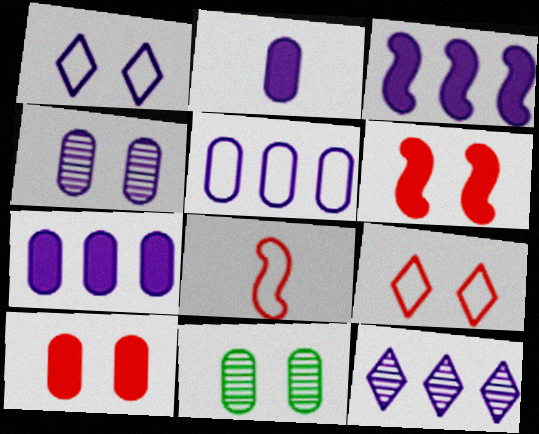[[1, 6, 11], 
[2, 4, 5], 
[3, 5, 12]]